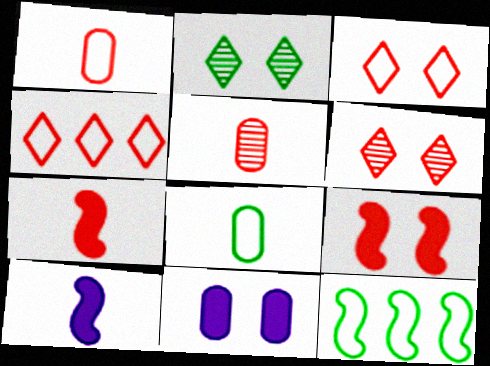[[4, 5, 9]]